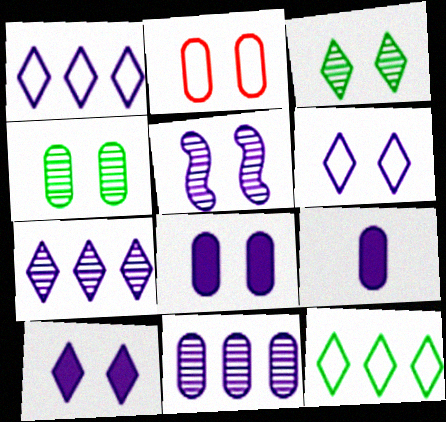[[1, 5, 9], 
[2, 4, 8], 
[5, 6, 8]]